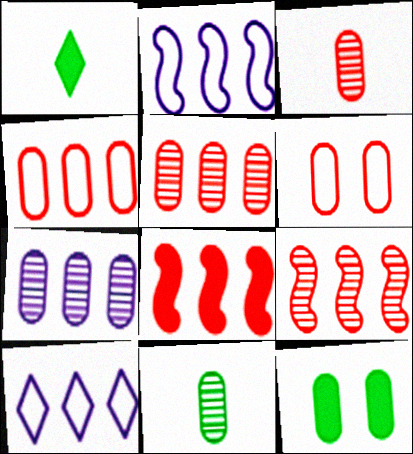[]